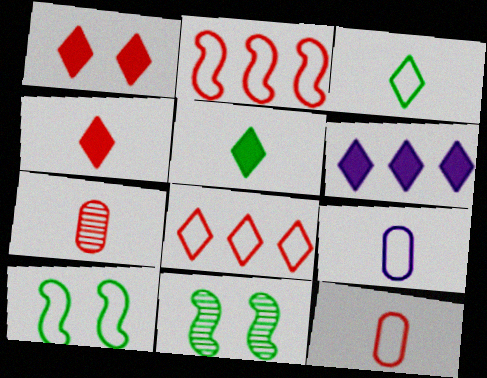[[1, 2, 7], 
[1, 5, 6], 
[6, 7, 10], 
[6, 11, 12], 
[8, 9, 10]]